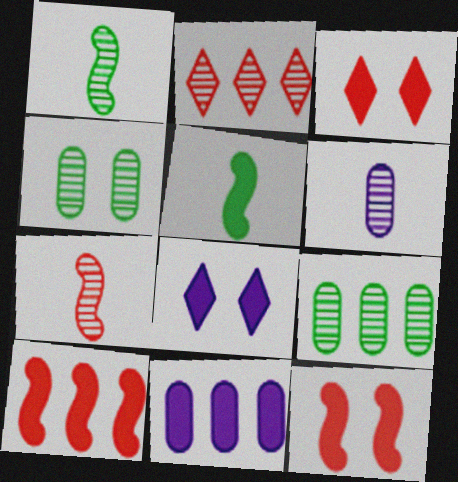[[3, 5, 11]]